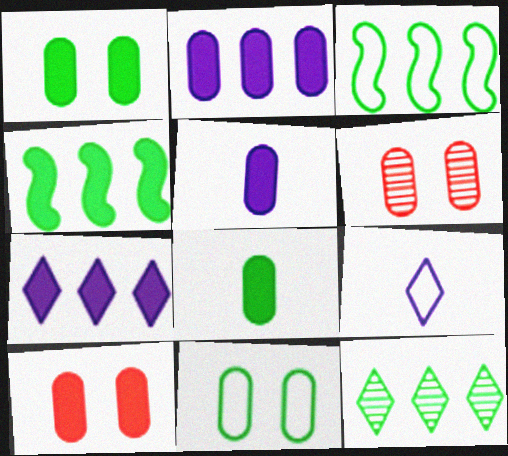[[2, 8, 10], 
[4, 6, 9]]